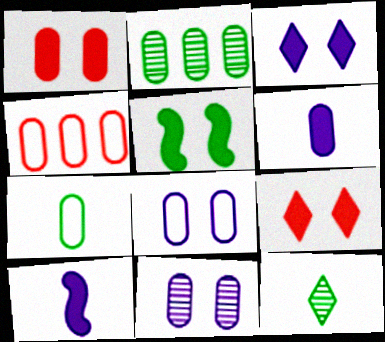[[1, 3, 5], 
[4, 7, 8]]